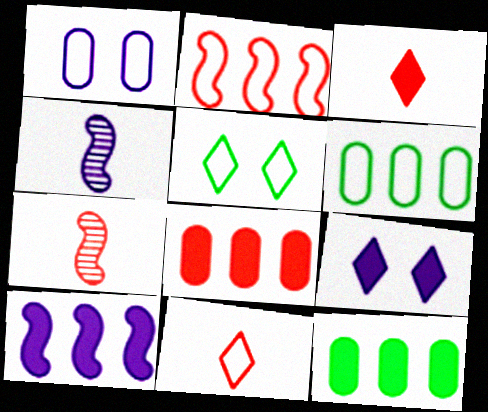[[4, 5, 8], 
[6, 7, 9]]